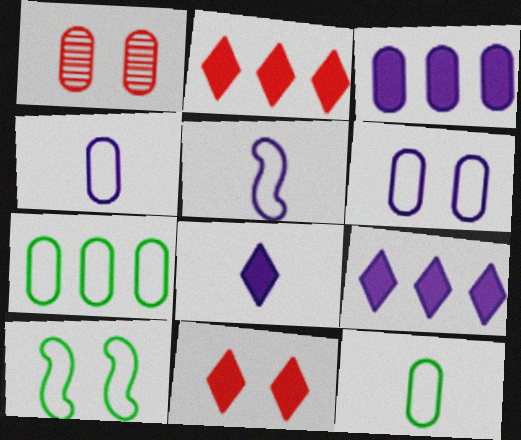[[1, 3, 12]]